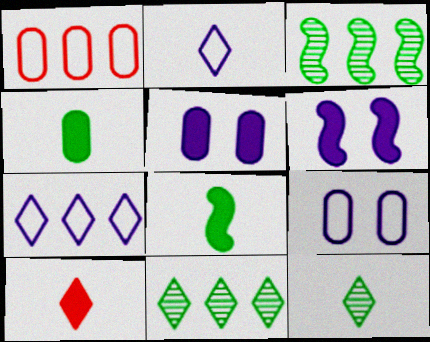[[1, 6, 12], 
[2, 10, 12], 
[3, 9, 10]]